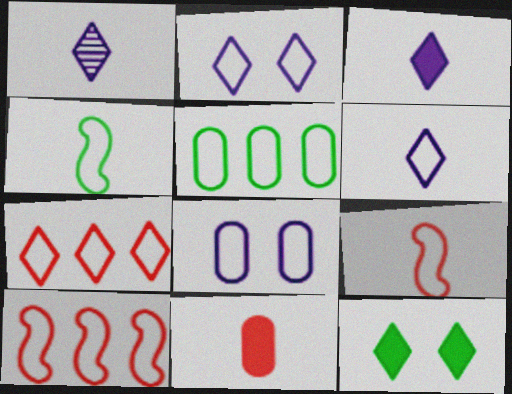[[1, 3, 6], 
[1, 4, 11], 
[1, 7, 12], 
[2, 5, 9], 
[4, 7, 8]]